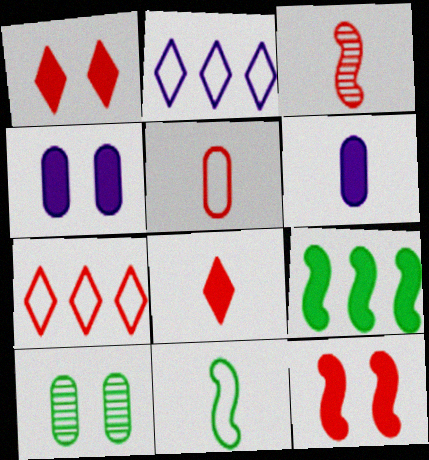[[1, 6, 9], 
[3, 5, 8], 
[4, 8, 9]]